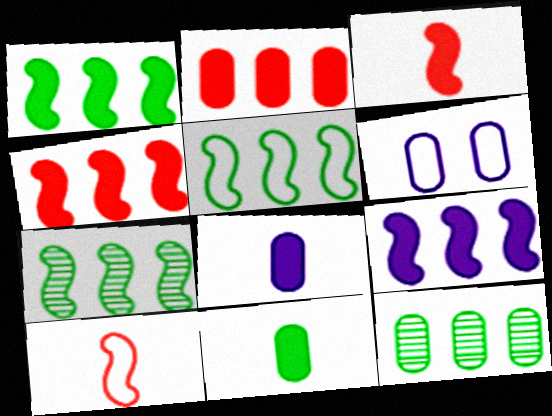[[1, 4, 9], 
[1, 5, 7]]